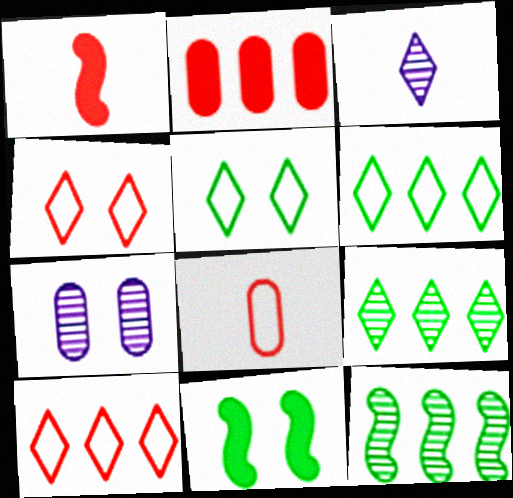[[1, 6, 7], 
[4, 7, 11]]